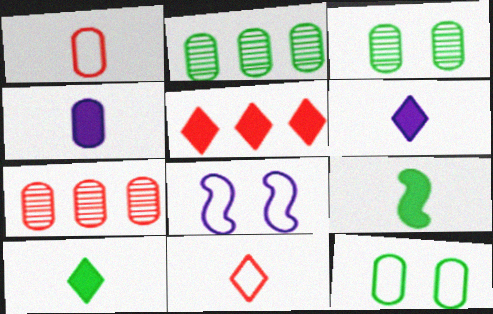[[4, 7, 12], 
[7, 8, 10]]